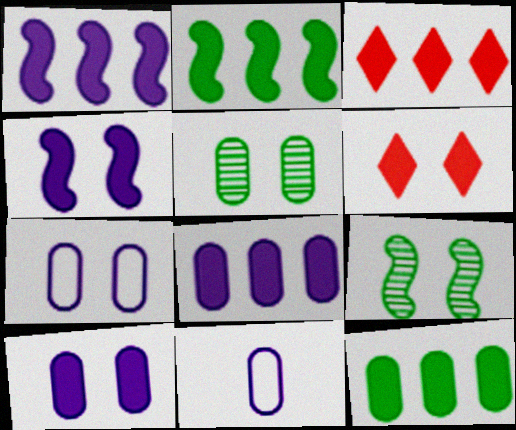[[1, 3, 12], 
[2, 3, 8], 
[3, 9, 11], 
[6, 7, 9]]